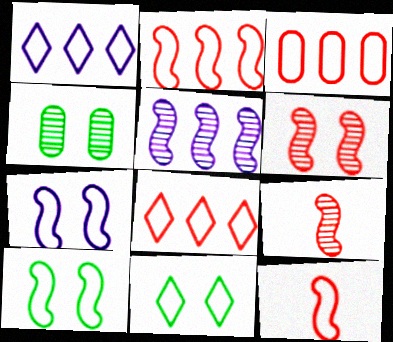[[2, 3, 8]]